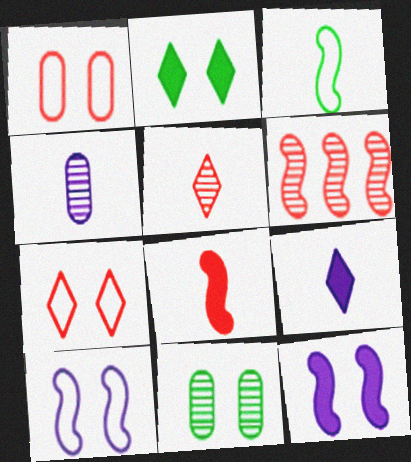[[3, 6, 12], 
[7, 11, 12]]